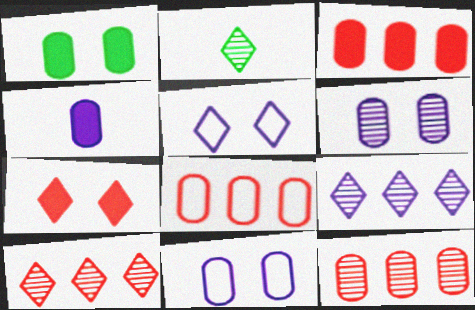[[1, 3, 4], 
[3, 8, 12]]